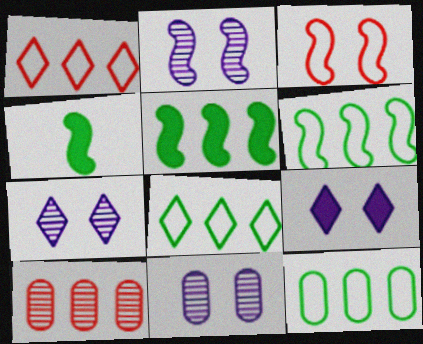[[1, 4, 11], 
[2, 7, 11], 
[6, 8, 12]]